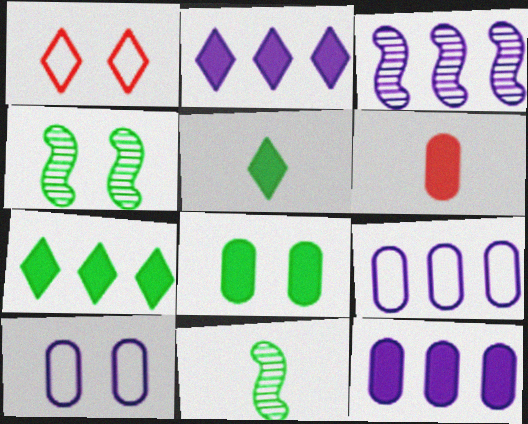[[1, 11, 12], 
[2, 3, 9], 
[6, 8, 12]]